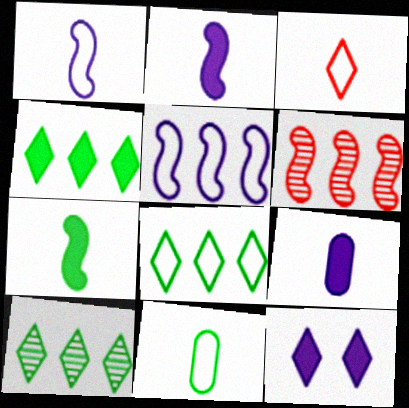[[1, 3, 11], 
[3, 10, 12], 
[4, 8, 10], 
[6, 11, 12]]